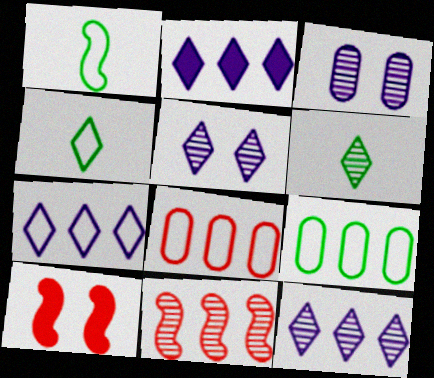[[2, 7, 12], 
[2, 9, 11], 
[3, 6, 11]]